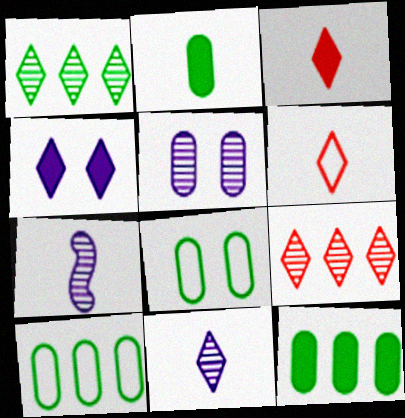[[1, 4, 6], 
[2, 6, 7]]